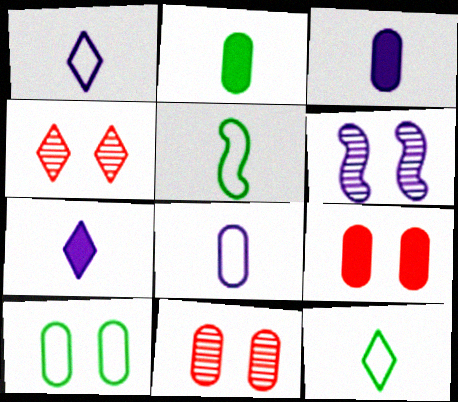[]